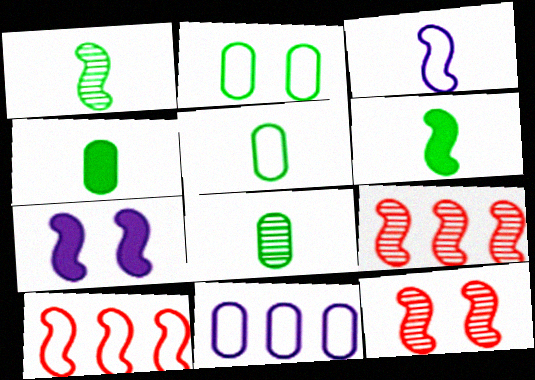[[1, 7, 10], 
[4, 5, 8]]